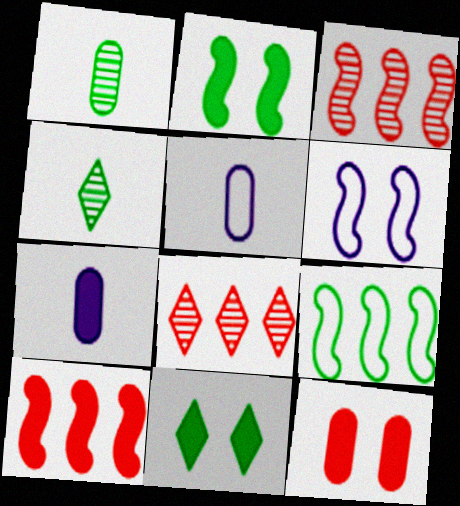[[1, 9, 11], 
[2, 5, 8], 
[3, 5, 11], 
[7, 10, 11]]